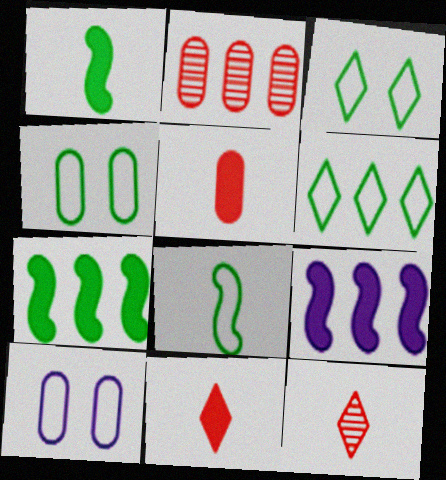[[2, 6, 9], 
[4, 6, 8], 
[4, 9, 12], 
[7, 10, 12]]